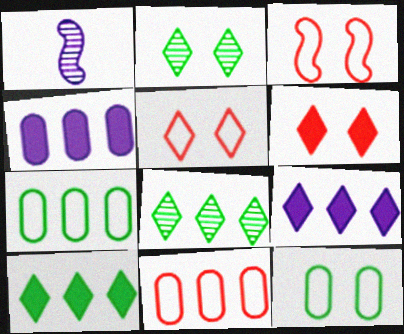[[1, 6, 7]]